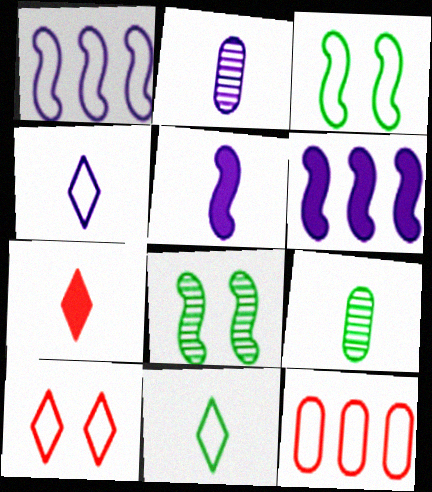[[2, 4, 5], 
[3, 4, 12], 
[6, 9, 10]]